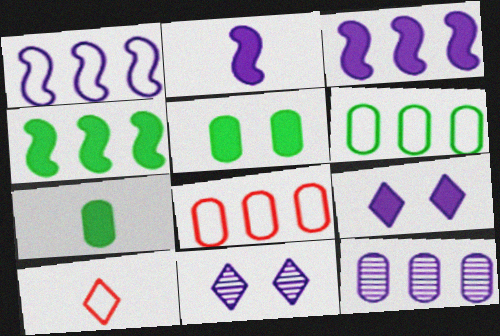[]